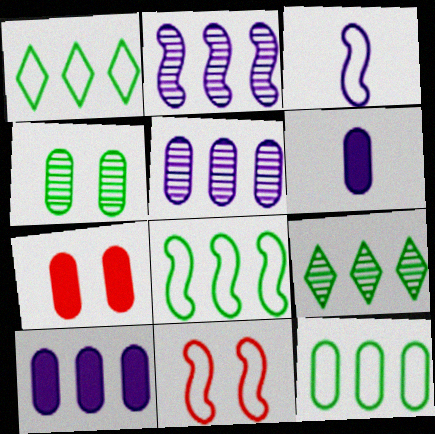[[1, 8, 12], 
[3, 7, 9], 
[3, 8, 11], 
[6, 9, 11]]